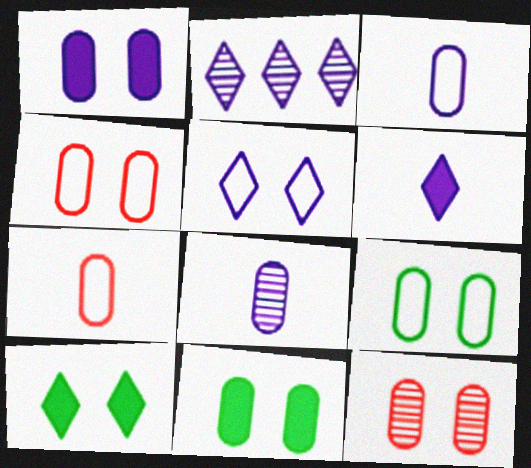[[1, 9, 12], 
[2, 5, 6]]